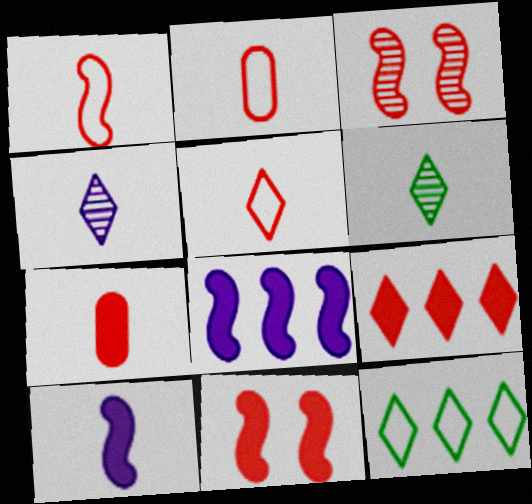[[1, 2, 5], 
[2, 3, 9], 
[2, 6, 10], 
[7, 9, 11]]